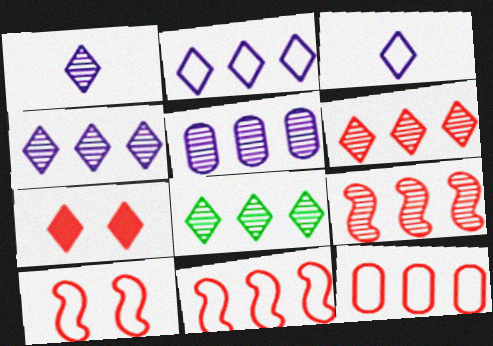[[3, 7, 8], 
[4, 6, 8], 
[5, 8, 9]]